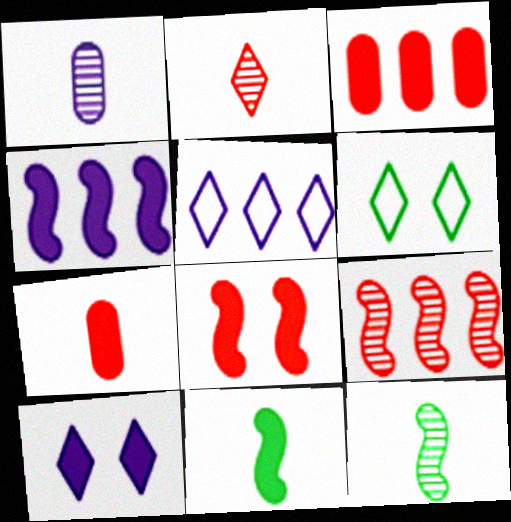[[1, 2, 12], 
[3, 10, 11], 
[4, 8, 11]]